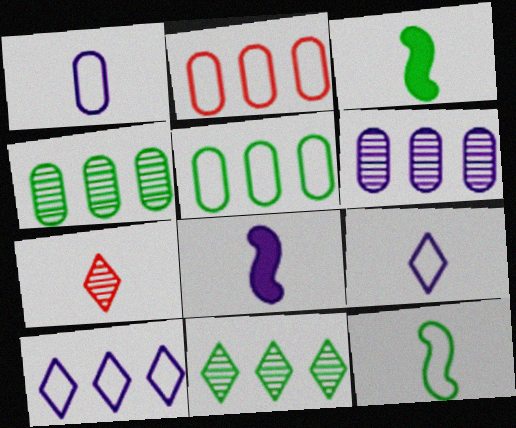[[1, 3, 7]]